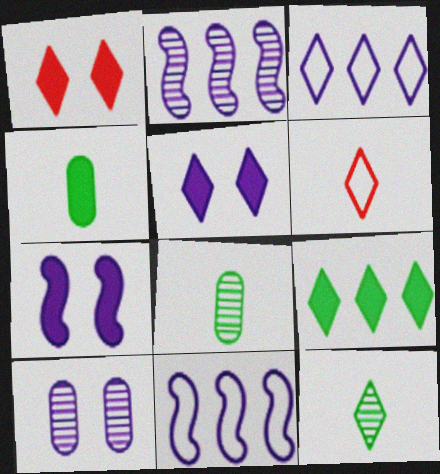[[1, 3, 12], 
[1, 8, 11]]